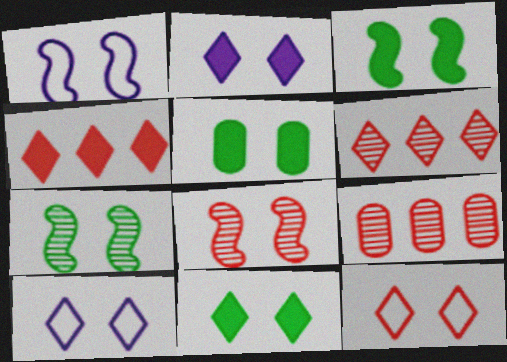[[1, 3, 8], 
[3, 5, 11], 
[5, 8, 10]]